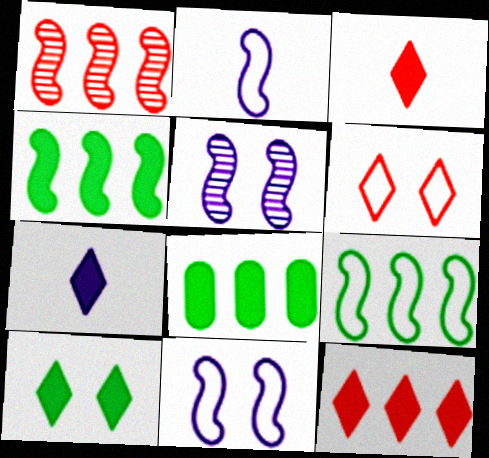[[7, 10, 12]]